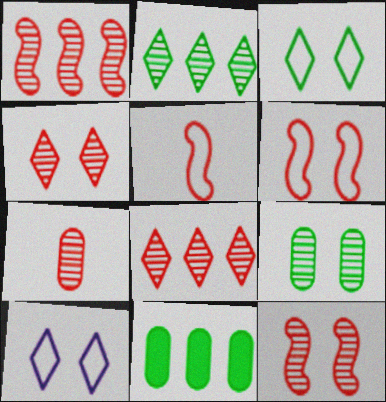[[1, 4, 7], 
[7, 8, 12]]